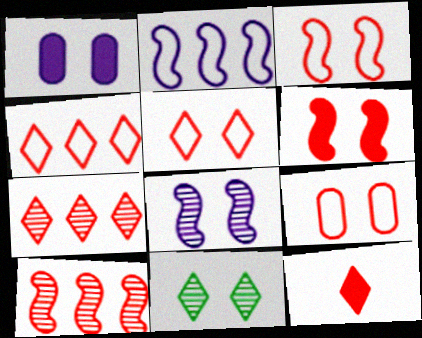[[1, 3, 11], 
[3, 5, 9], 
[5, 7, 12], 
[9, 10, 12]]